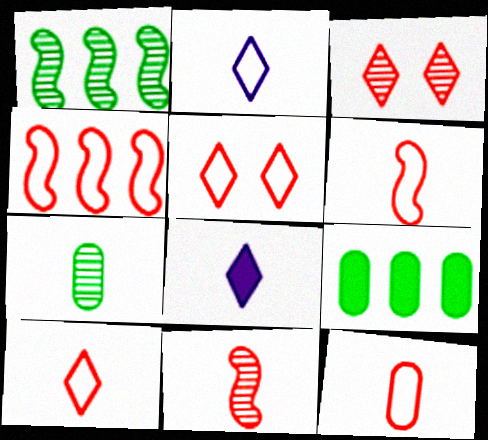[[4, 5, 12], 
[6, 7, 8], 
[6, 10, 12]]